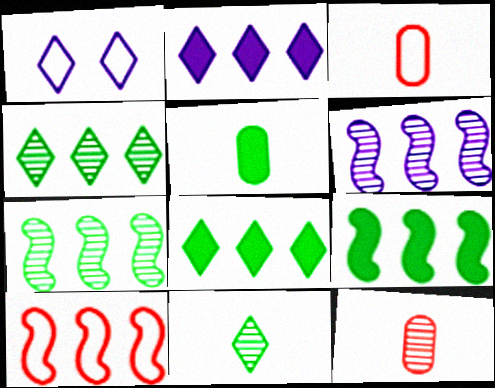[[1, 9, 12], 
[6, 9, 10]]